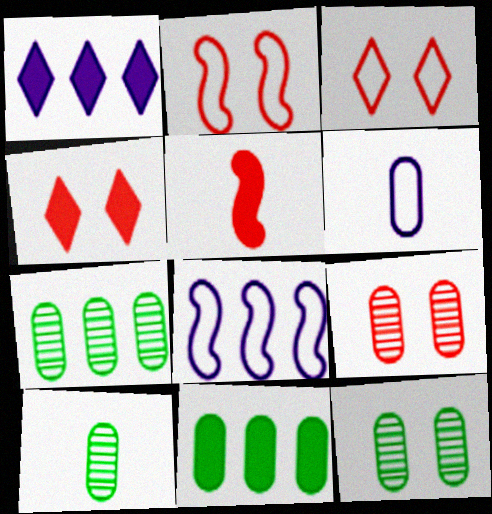[[1, 2, 10], 
[2, 4, 9], 
[4, 8, 10], 
[6, 9, 11], 
[7, 10, 12]]